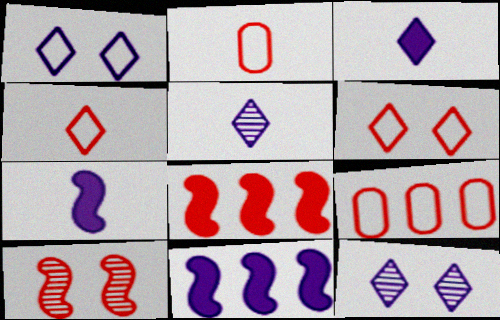[]